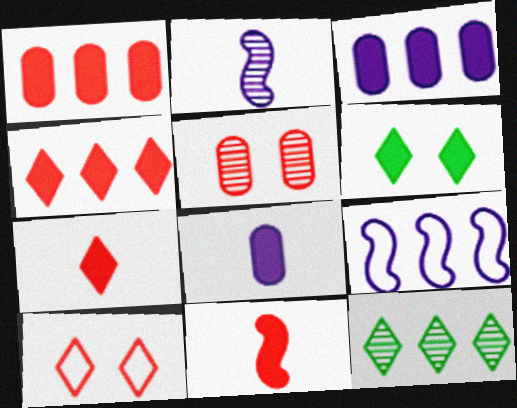[[1, 9, 12], 
[2, 5, 12], 
[3, 6, 11]]